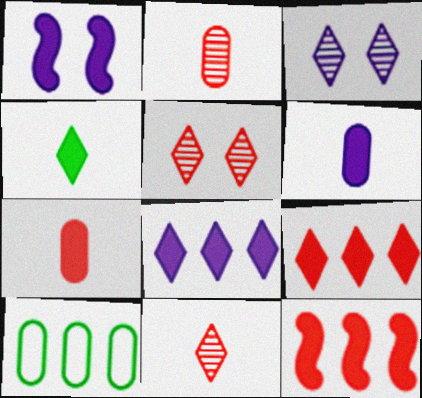[[1, 6, 8], 
[1, 10, 11]]